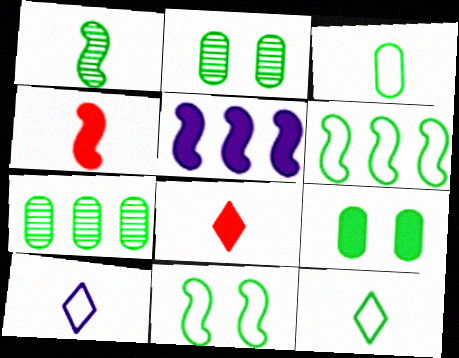[[3, 7, 9], 
[5, 8, 9]]